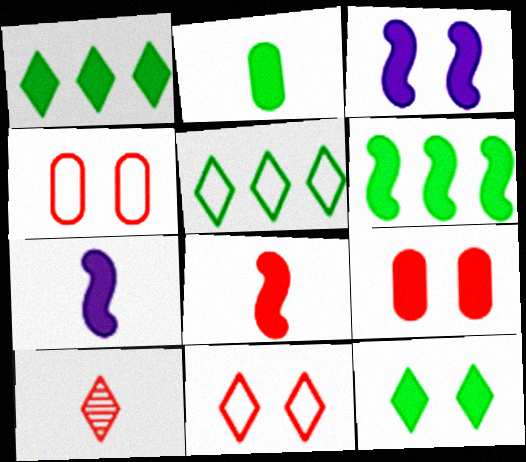[[1, 7, 9], 
[2, 6, 12], 
[3, 6, 8], 
[3, 9, 12]]